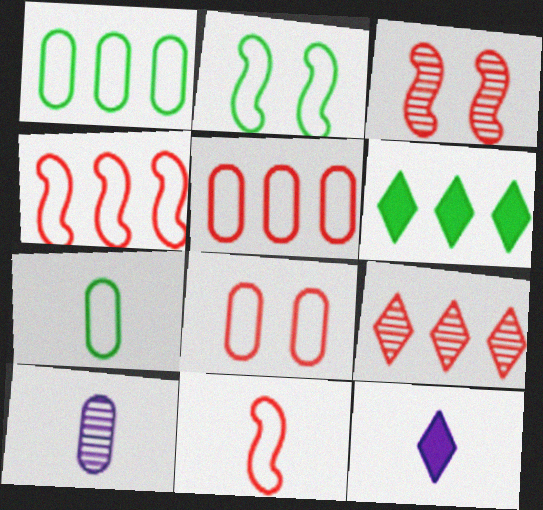[[1, 3, 12]]